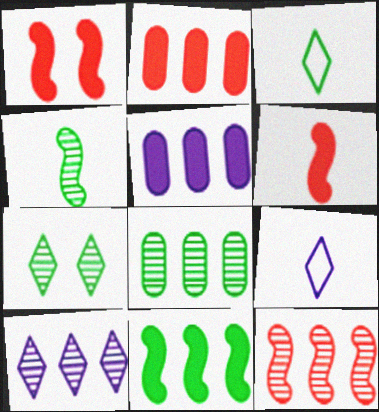[[1, 8, 9], 
[4, 7, 8], 
[8, 10, 12]]